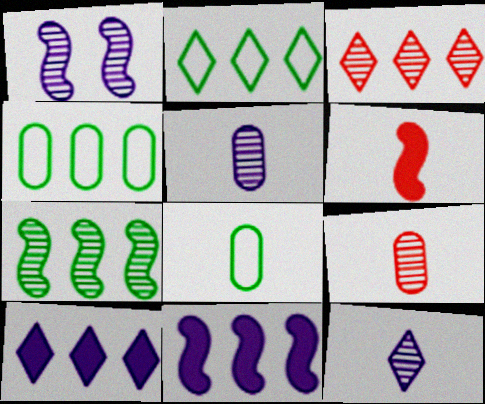[[2, 3, 10], 
[3, 4, 11], 
[6, 8, 12]]